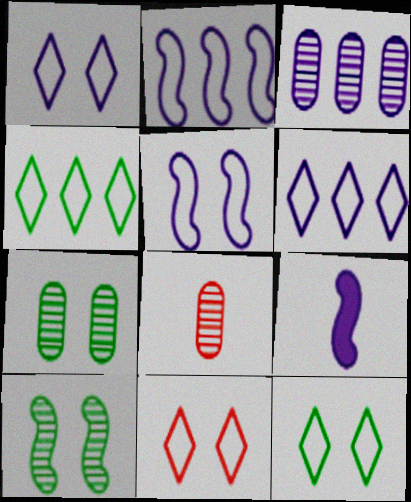[[1, 3, 9], 
[1, 11, 12], 
[3, 7, 8]]